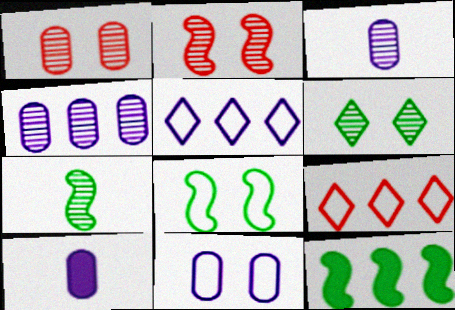[[4, 9, 12], 
[4, 10, 11], 
[7, 8, 12]]